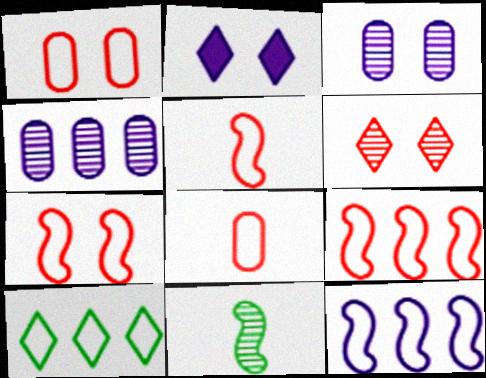[[4, 6, 11], 
[5, 7, 9]]